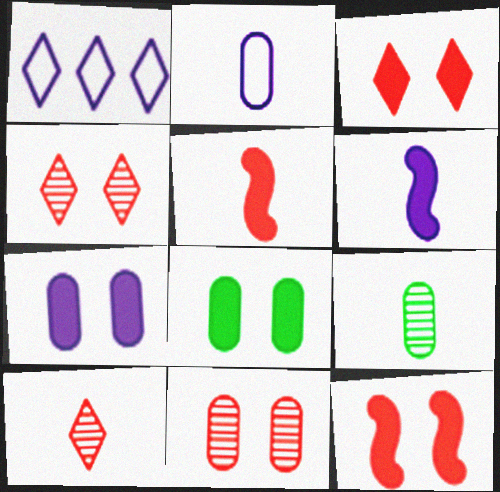[[1, 9, 12]]